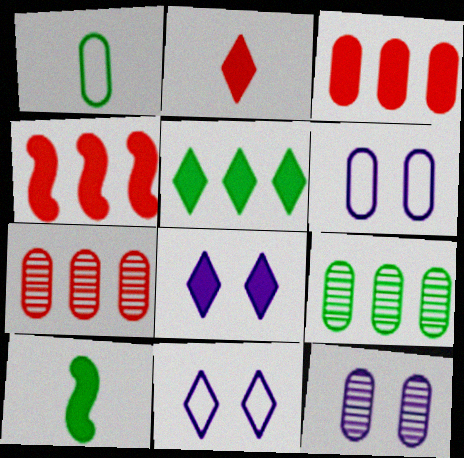[[1, 3, 12], 
[2, 5, 8], 
[3, 8, 10], 
[7, 10, 11]]